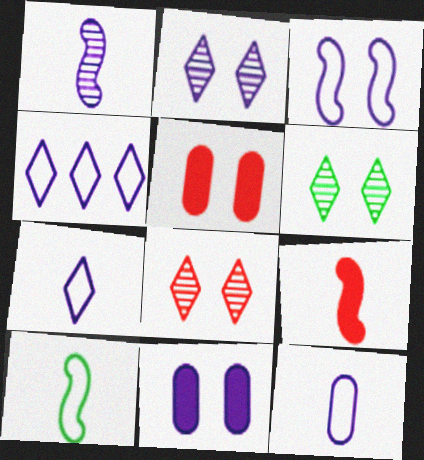[[1, 4, 11], 
[1, 9, 10], 
[2, 3, 11], 
[2, 6, 8], 
[3, 4, 12], 
[3, 5, 6]]